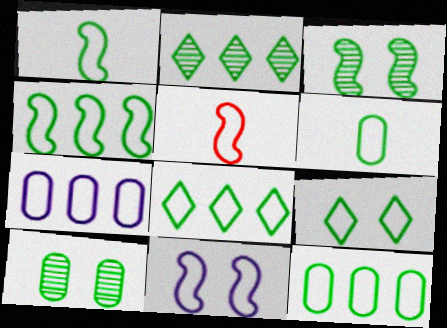[[1, 9, 12], 
[4, 5, 11], 
[4, 6, 9], 
[4, 8, 12], 
[5, 7, 9]]